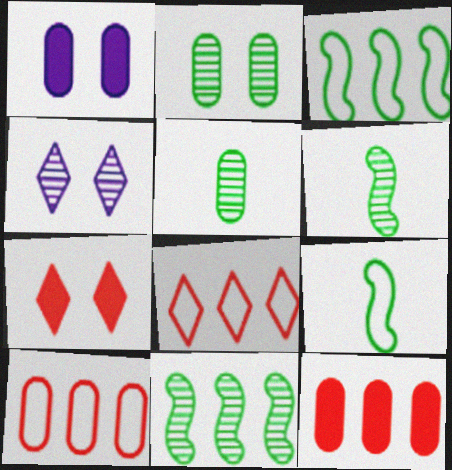[[1, 5, 10], 
[1, 6, 8], 
[4, 9, 12]]